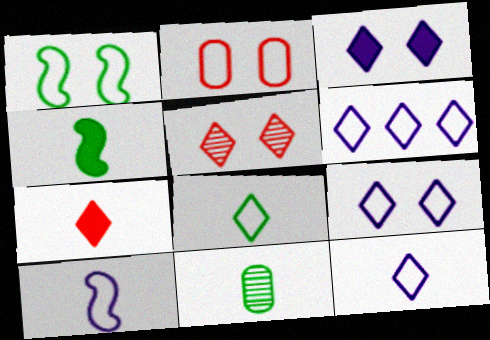[[1, 2, 9], 
[4, 8, 11], 
[6, 9, 12], 
[7, 10, 11]]